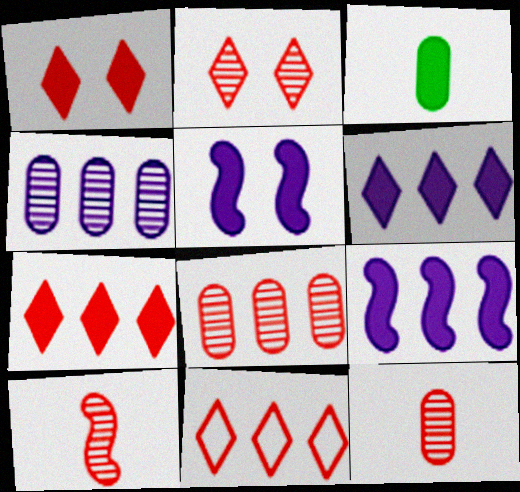[[1, 3, 9], 
[2, 8, 10], 
[3, 5, 7]]